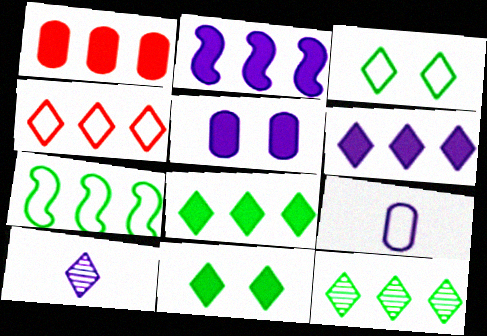[[1, 2, 8], 
[4, 6, 12], 
[4, 10, 11]]